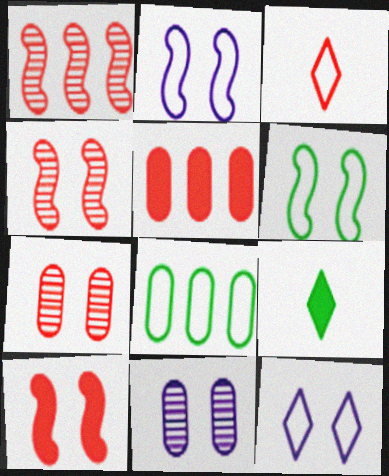[[2, 3, 8], 
[3, 4, 5]]